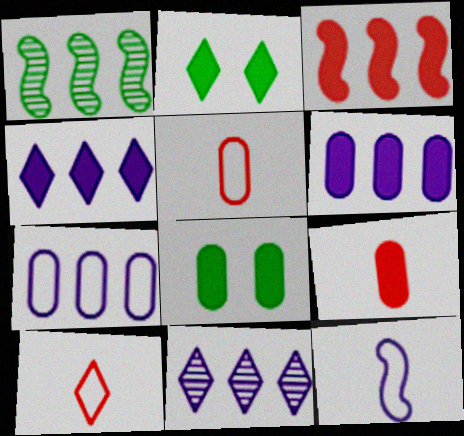[[2, 10, 11], 
[6, 8, 9]]